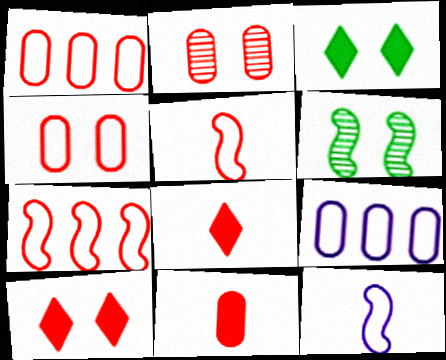[[1, 2, 11], 
[2, 7, 8], 
[6, 8, 9]]